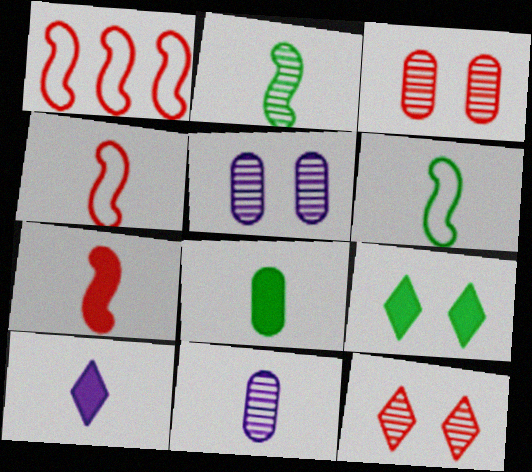[[1, 9, 11], 
[7, 8, 10]]